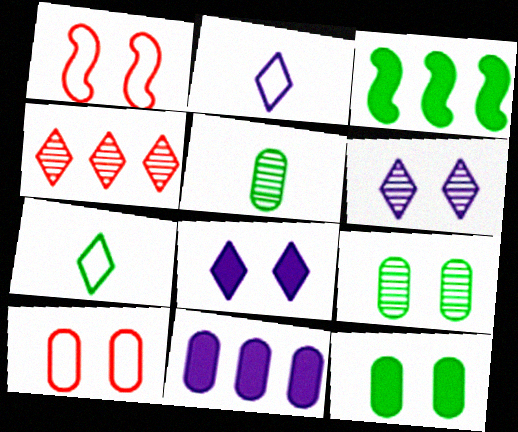[[1, 6, 12], 
[1, 8, 9], 
[3, 7, 9], 
[4, 7, 8], 
[5, 10, 11]]